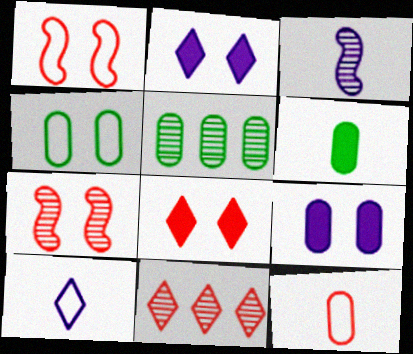[[2, 4, 7], 
[4, 5, 6], 
[5, 9, 12]]